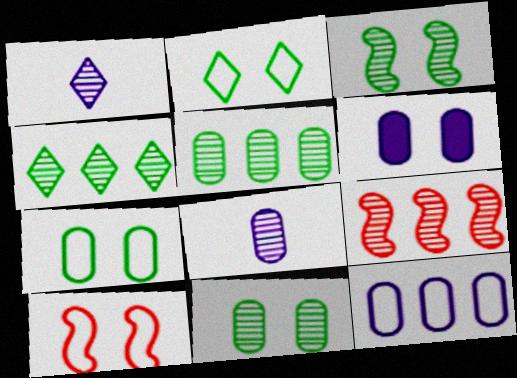[[1, 9, 11], 
[6, 8, 12]]